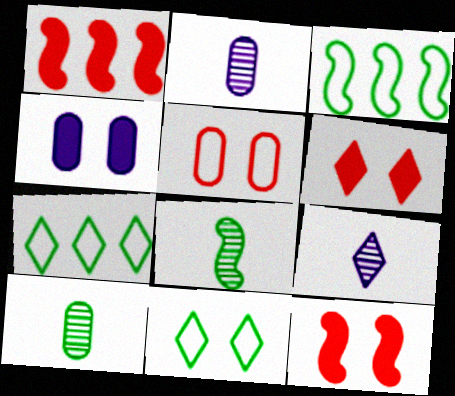[[1, 2, 11], 
[2, 3, 6], 
[2, 7, 12], 
[6, 7, 9]]